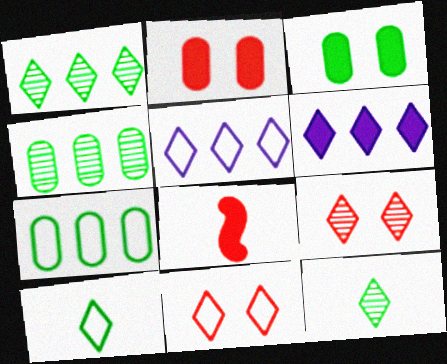[[3, 6, 8], 
[5, 10, 11], 
[6, 9, 10], 
[6, 11, 12]]